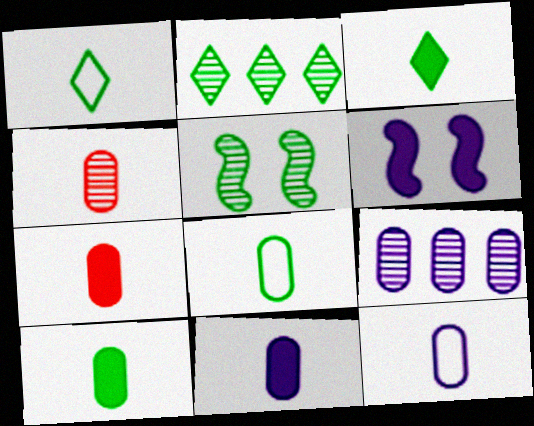[[4, 8, 11], 
[4, 10, 12], 
[7, 10, 11]]